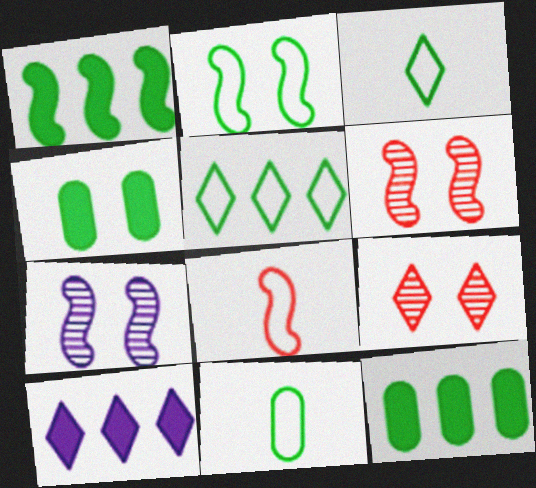[[1, 7, 8], 
[2, 5, 11], 
[3, 9, 10], 
[6, 10, 11]]